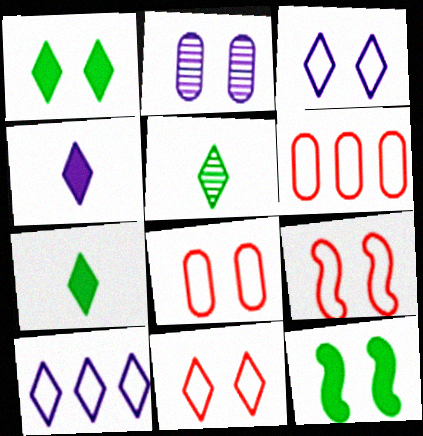[[1, 2, 9], 
[2, 11, 12], 
[8, 9, 11]]